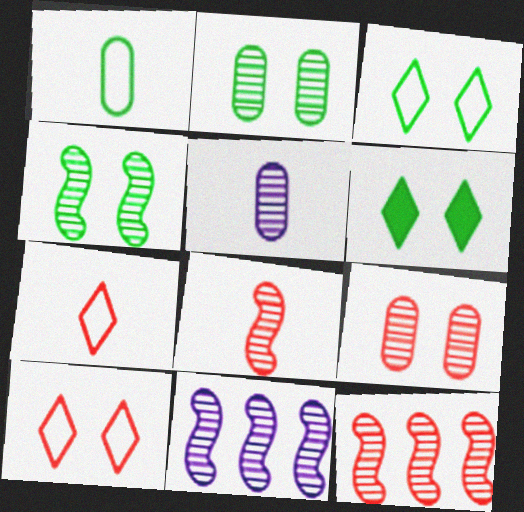[[4, 8, 11]]